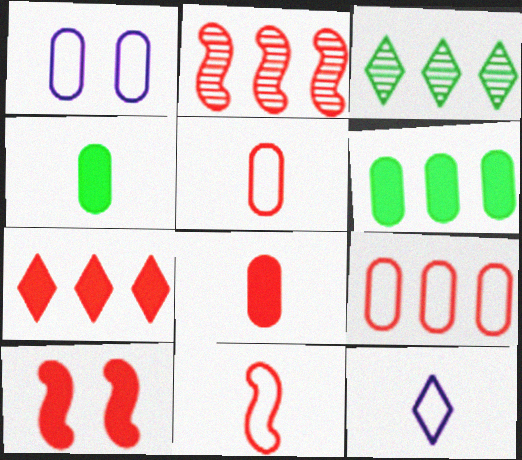[[2, 7, 9], 
[2, 10, 11], 
[7, 8, 10]]